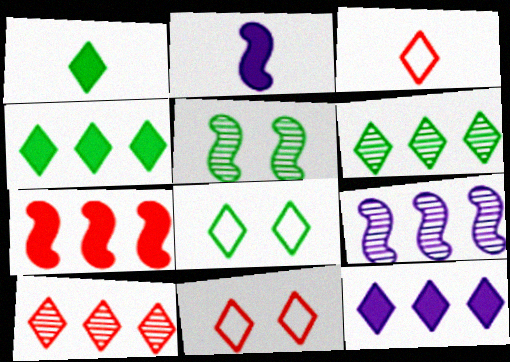[[1, 6, 8]]